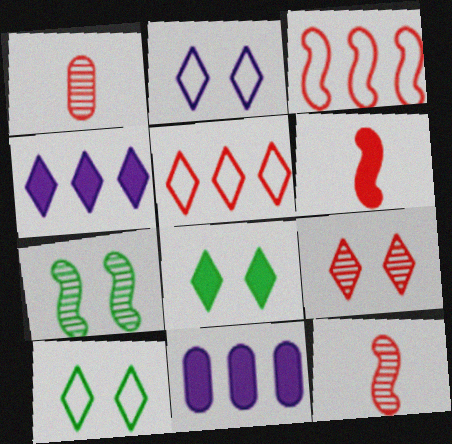[[2, 8, 9], 
[6, 8, 11], 
[10, 11, 12]]